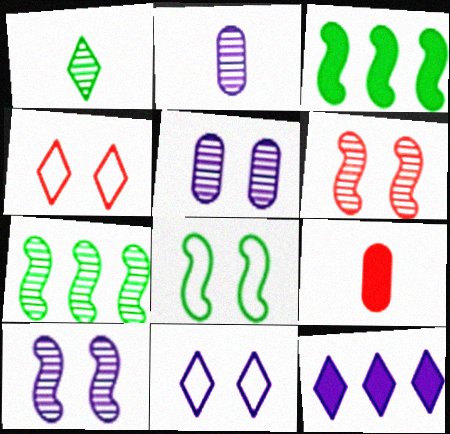[[1, 4, 12], 
[2, 3, 4], 
[7, 9, 11]]